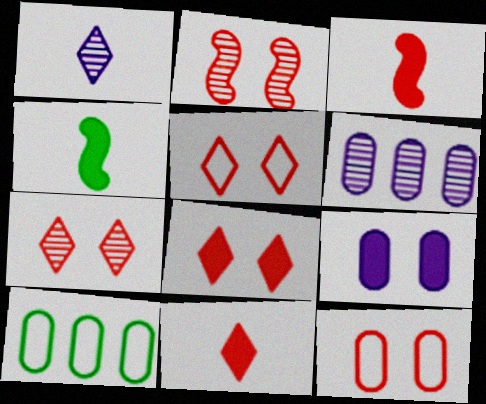[[2, 8, 12], 
[4, 5, 6], 
[5, 7, 8]]